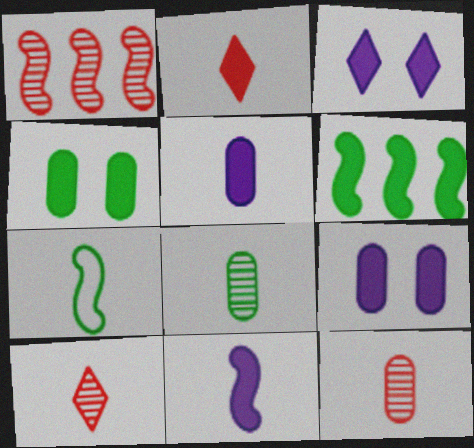[[2, 6, 9], 
[5, 7, 10]]